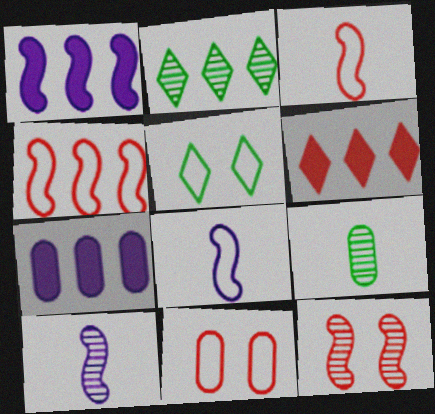[[2, 4, 7], 
[7, 9, 11]]